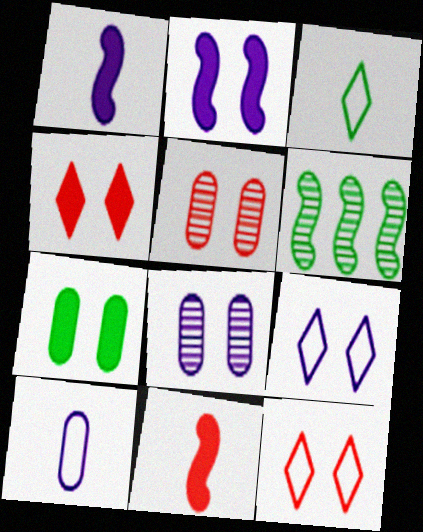[[2, 4, 7], 
[2, 8, 9], 
[3, 6, 7], 
[4, 6, 10]]